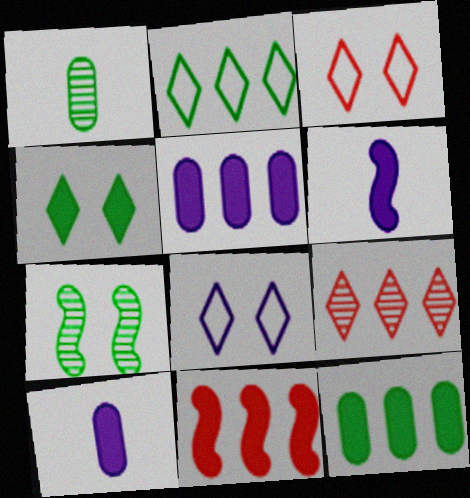[[1, 8, 11], 
[4, 10, 11]]